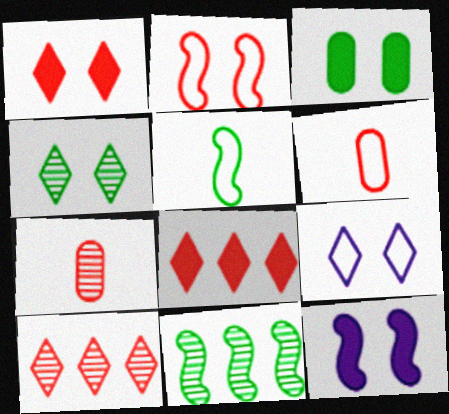[[1, 3, 12], 
[1, 4, 9], 
[2, 7, 8]]